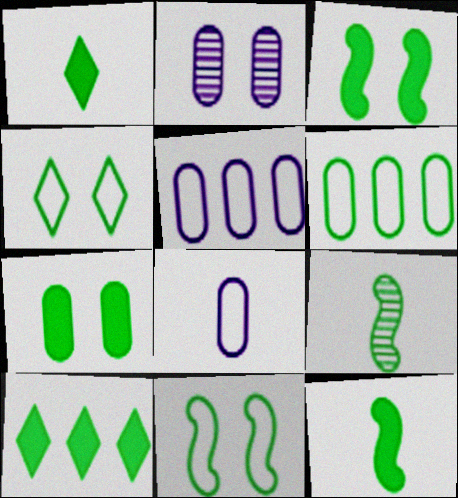[[7, 10, 12]]